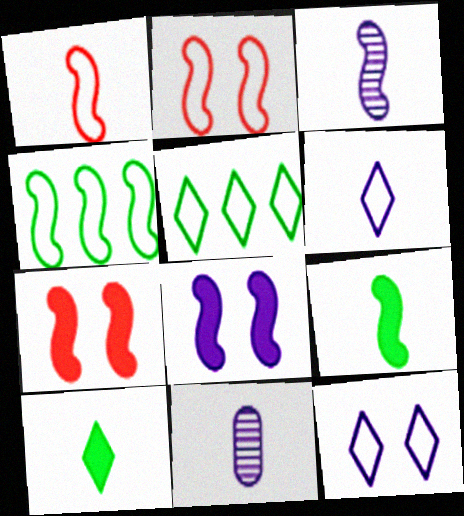[[1, 3, 9], 
[1, 10, 11], 
[3, 4, 7], 
[5, 7, 11]]